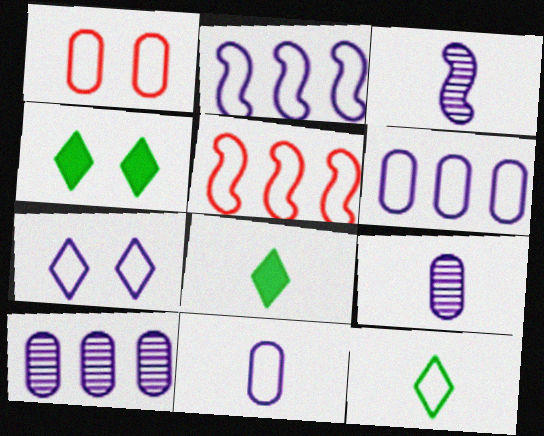[[1, 2, 12], 
[2, 7, 11], 
[4, 5, 9]]